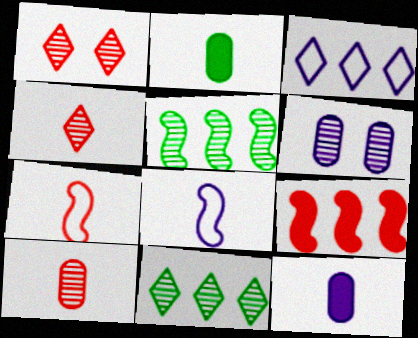[[2, 4, 8], 
[4, 5, 6]]